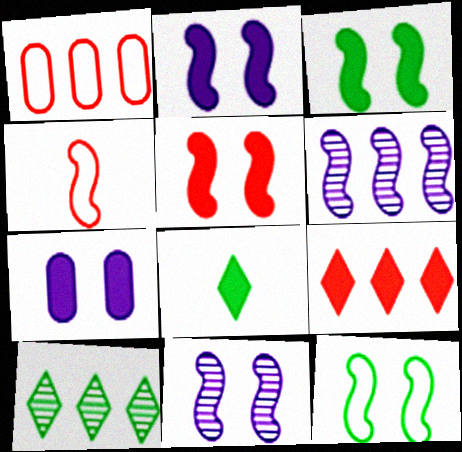[[1, 8, 11], 
[2, 3, 5], 
[3, 4, 6], 
[4, 7, 10], 
[5, 11, 12]]